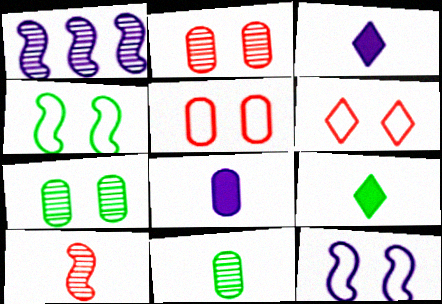[[1, 5, 9]]